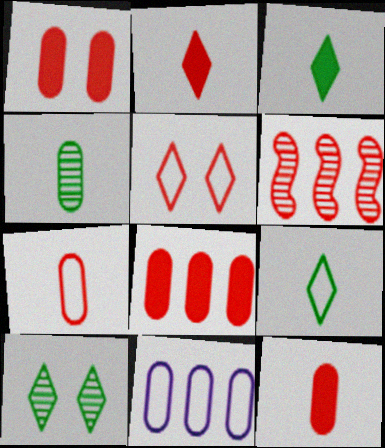[[1, 4, 11], 
[1, 8, 12], 
[5, 6, 12]]